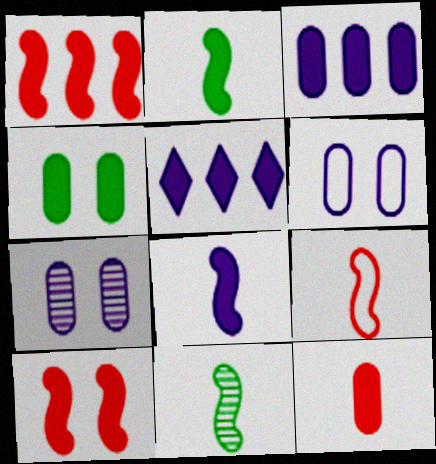[[3, 4, 12], 
[8, 9, 11]]